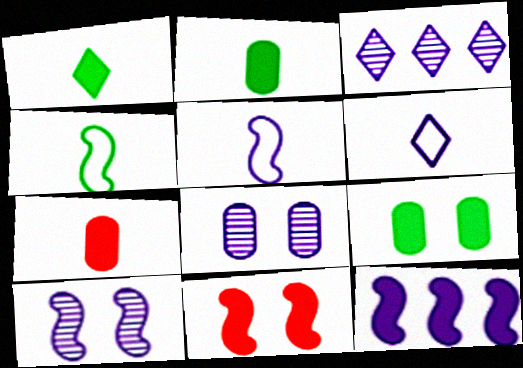[[5, 10, 12], 
[6, 8, 12]]